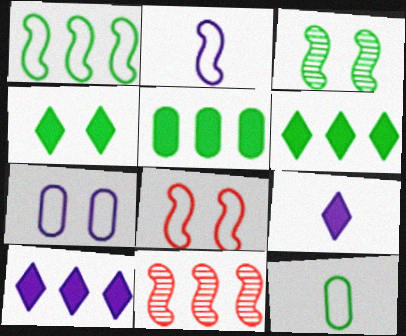[[1, 2, 8], 
[3, 6, 12]]